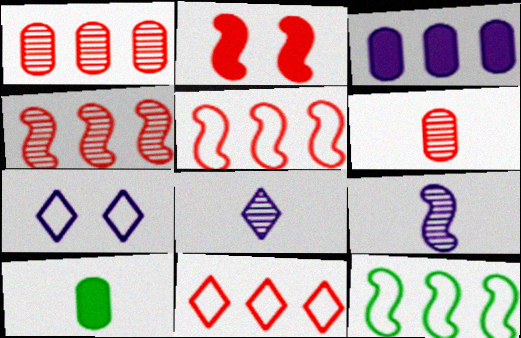[[2, 6, 11], 
[2, 9, 12], 
[3, 7, 9], 
[4, 7, 10]]